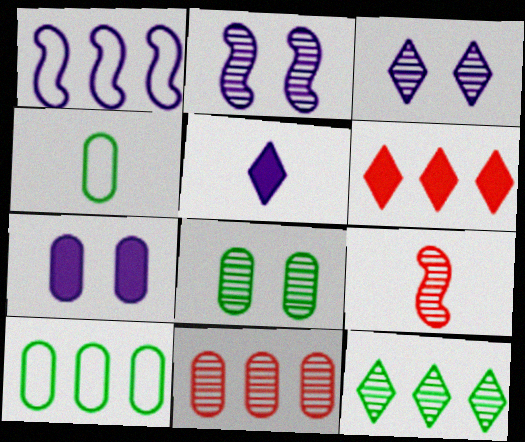[[2, 4, 6], 
[4, 5, 9], 
[4, 7, 11]]